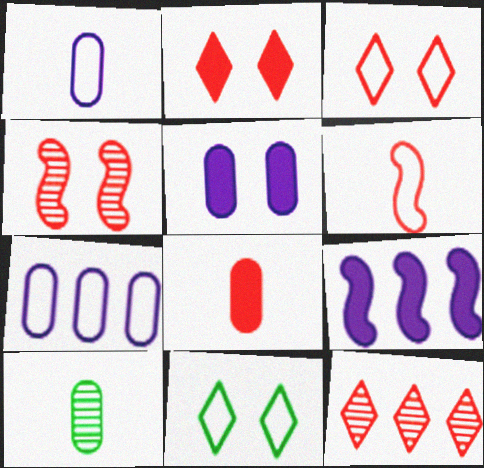[[1, 8, 10], 
[3, 9, 10], 
[4, 5, 11], 
[6, 7, 11]]